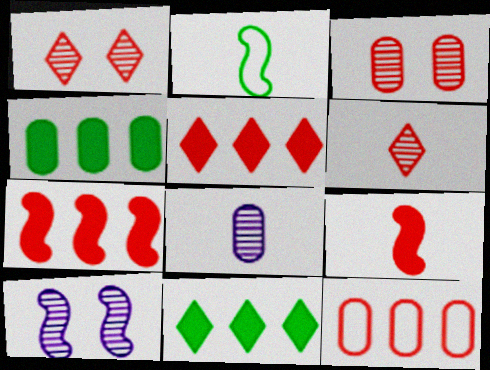[[1, 9, 12], 
[2, 7, 10]]